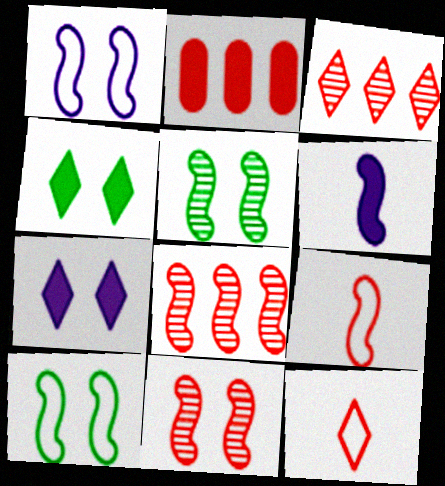[[2, 4, 6], 
[2, 11, 12], 
[6, 8, 10]]